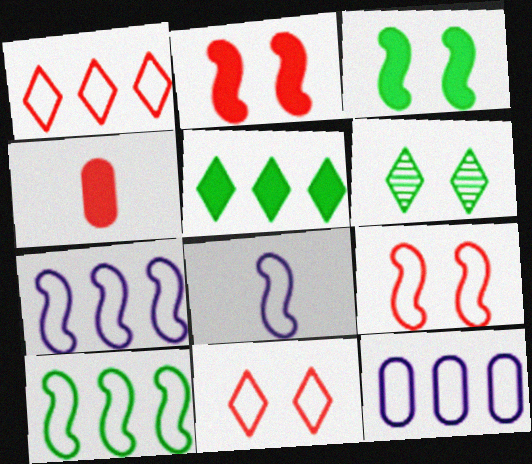[[1, 10, 12], 
[4, 6, 7], 
[8, 9, 10]]